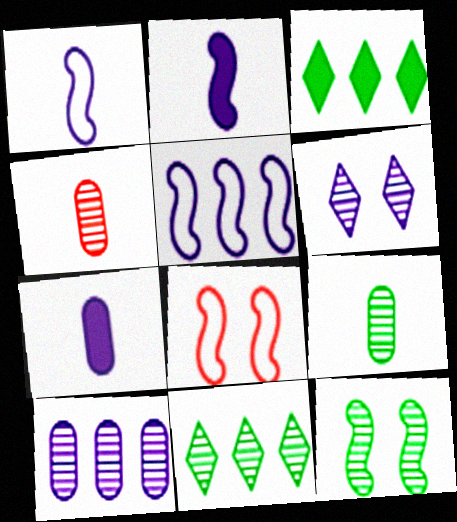[[5, 6, 7], 
[7, 8, 11], 
[9, 11, 12]]